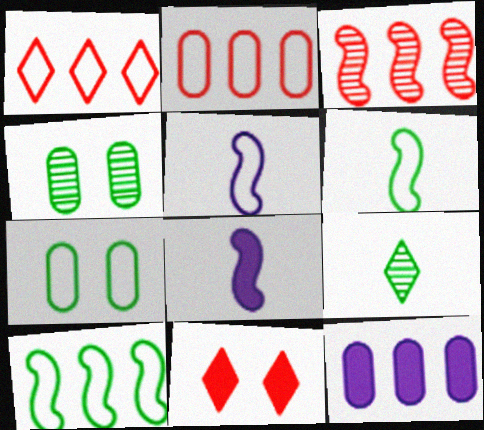[[1, 4, 8], 
[1, 5, 7]]